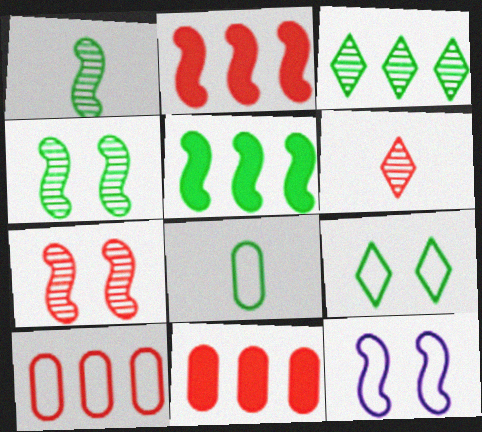[[1, 2, 12]]